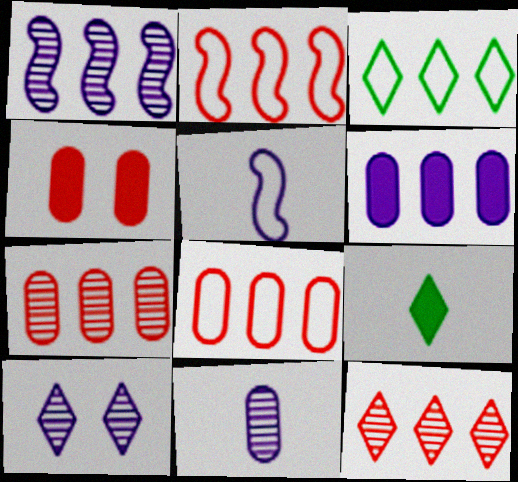[[1, 10, 11], 
[5, 6, 10]]